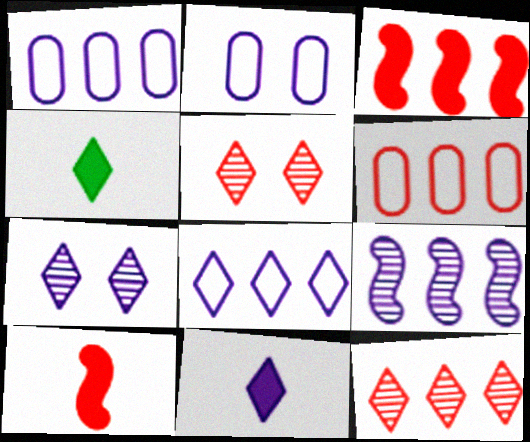[[2, 9, 11], 
[3, 6, 12], 
[4, 5, 8], 
[5, 6, 10], 
[7, 8, 11]]